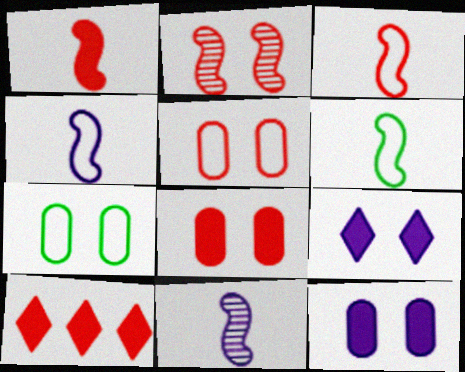[[1, 6, 11], 
[1, 8, 10], 
[2, 7, 9], 
[3, 4, 6], 
[7, 10, 11]]